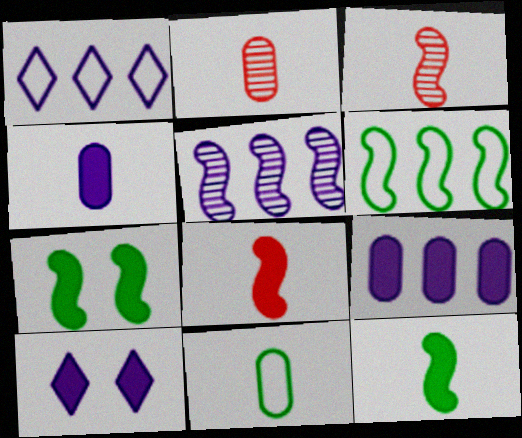[[1, 2, 7], 
[1, 5, 9], 
[2, 4, 11], 
[2, 6, 10]]